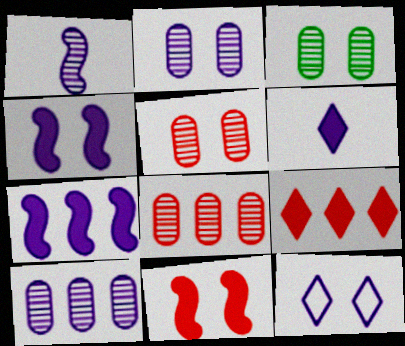[[2, 3, 5], 
[2, 4, 12], 
[3, 11, 12]]